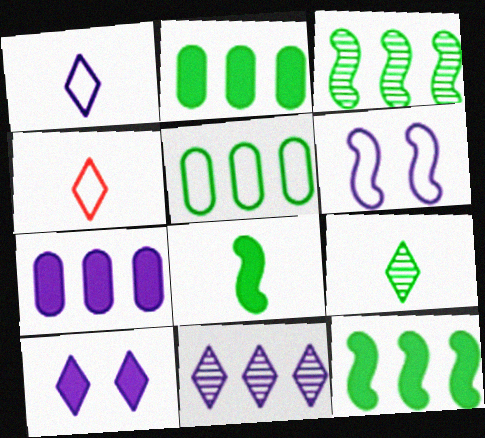[[1, 10, 11], 
[4, 5, 6]]